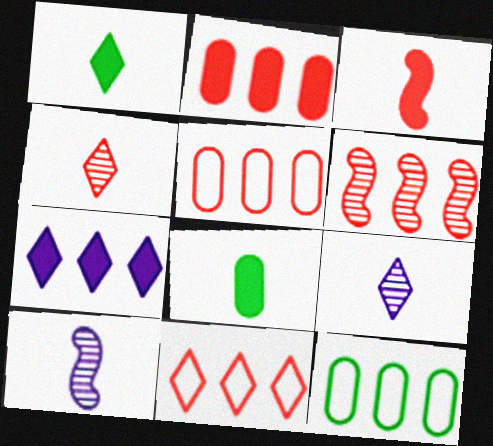[[2, 6, 11], 
[6, 7, 12]]